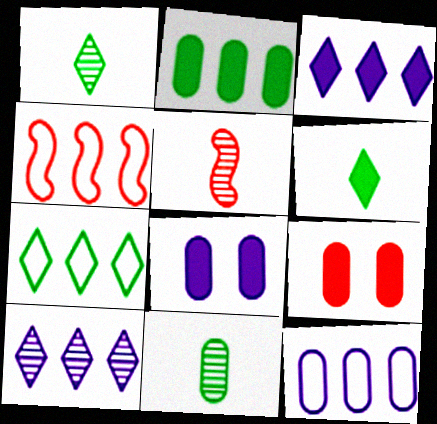[[1, 4, 8], 
[2, 4, 10], 
[4, 7, 12], 
[5, 7, 8], 
[9, 11, 12]]